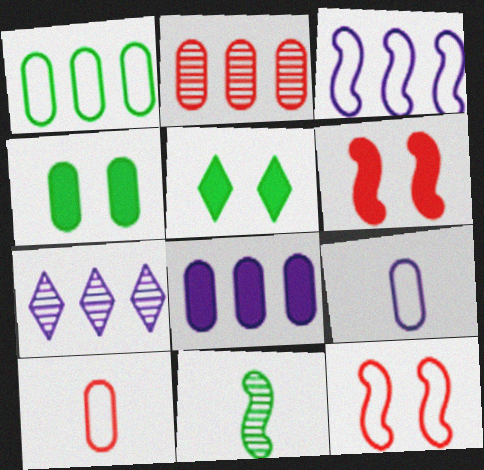[[1, 2, 8], 
[1, 5, 11], 
[2, 4, 9], 
[3, 6, 11], 
[3, 7, 8]]